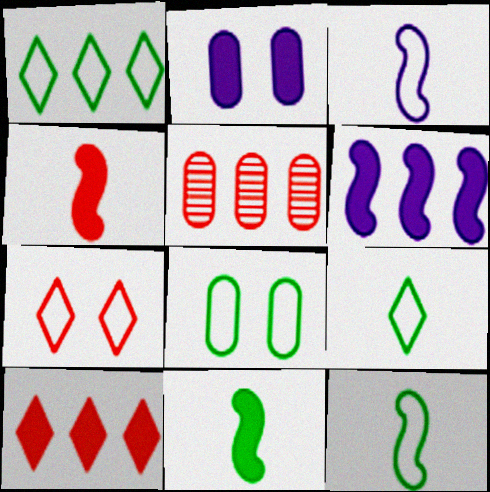[[1, 5, 6], 
[1, 8, 12], 
[2, 10, 11], 
[4, 5, 7]]